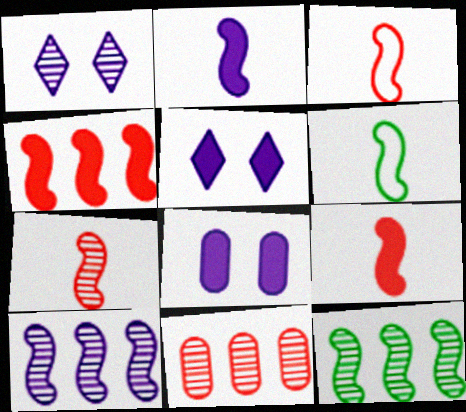[[2, 6, 7], 
[3, 7, 9], 
[5, 6, 11]]